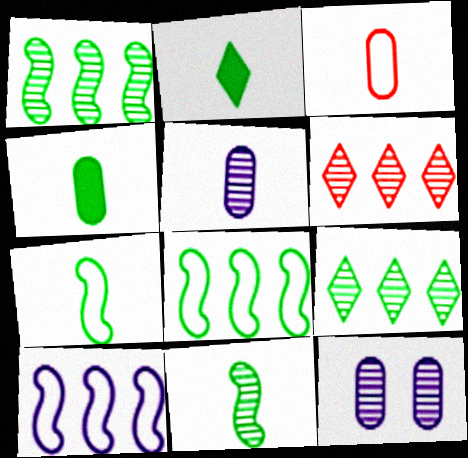[[3, 4, 5], 
[6, 11, 12]]